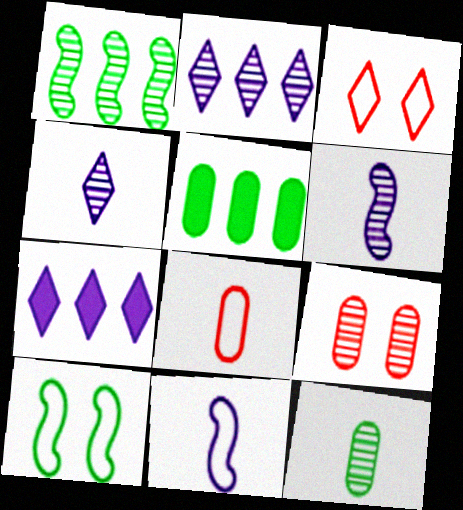[[1, 4, 9], 
[3, 5, 6]]